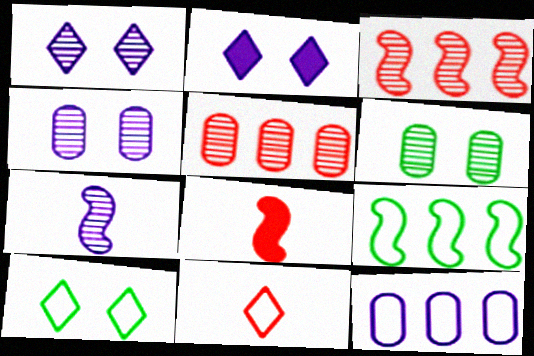[[2, 7, 12]]